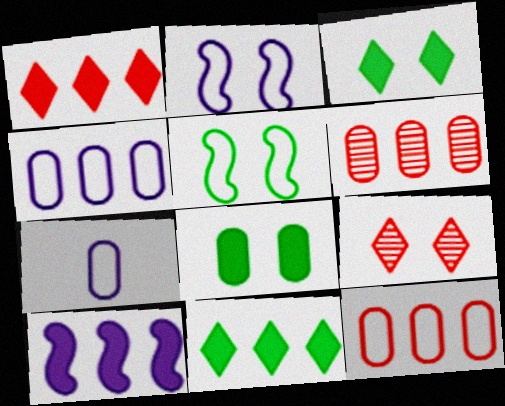[[2, 8, 9], 
[6, 7, 8]]